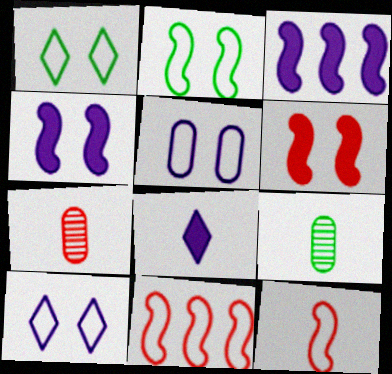[[1, 3, 7], 
[8, 9, 12]]